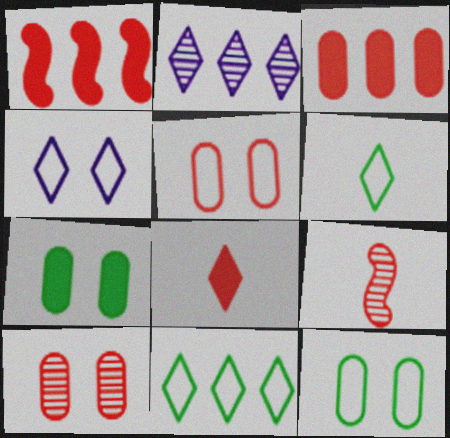[]